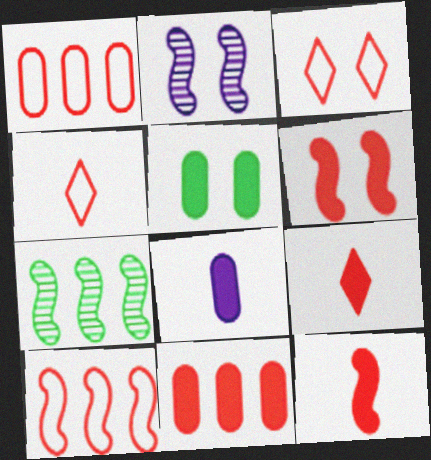[[2, 3, 5], 
[3, 7, 8], 
[5, 8, 11], 
[6, 9, 11]]